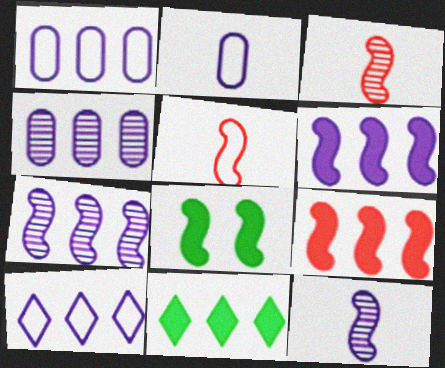[[4, 6, 10], 
[5, 7, 8]]